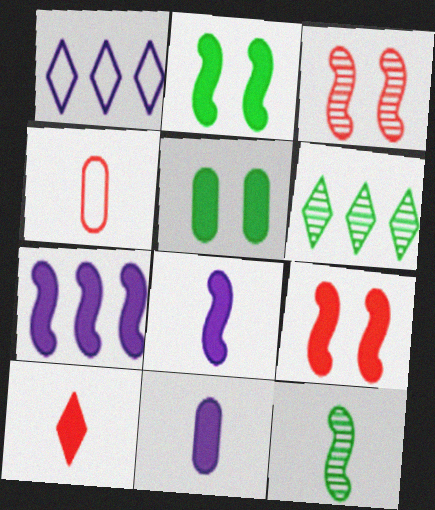[[5, 7, 10]]